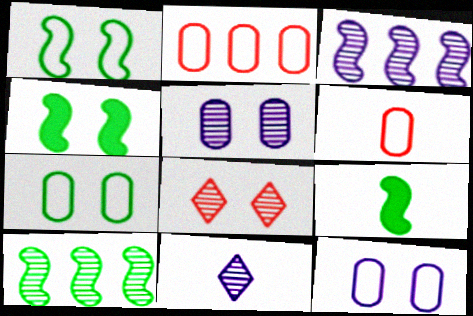[[1, 9, 10], 
[2, 4, 11], 
[3, 5, 11], 
[4, 8, 12], 
[6, 9, 11]]